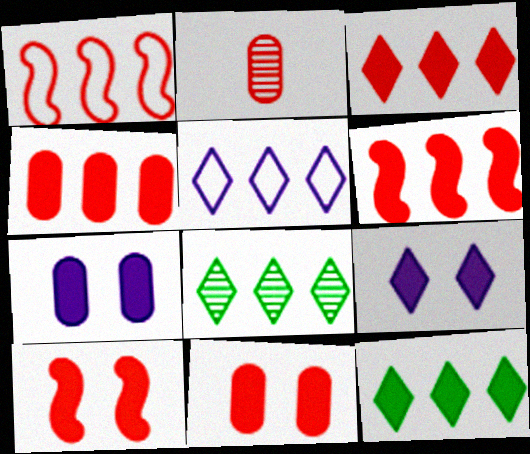[[3, 4, 6], 
[3, 5, 8]]